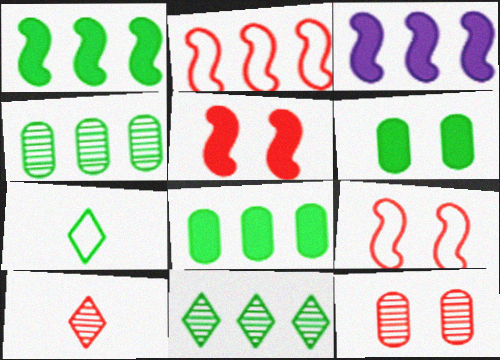[[3, 7, 12]]